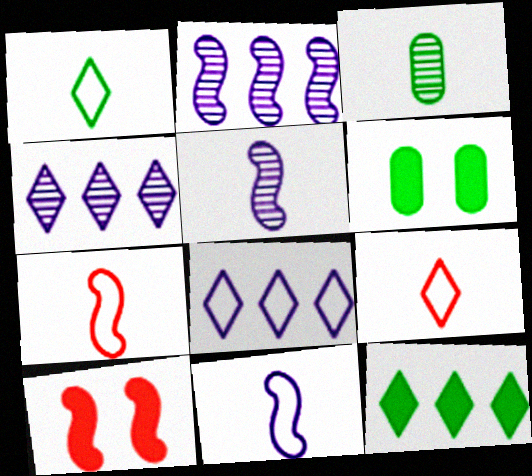[[2, 6, 9], 
[3, 8, 10], 
[4, 6, 7]]